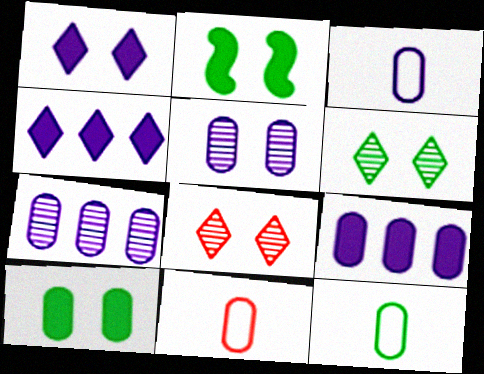[[3, 5, 9], 
[3, 11, 12], 
[7, 10, 11]]